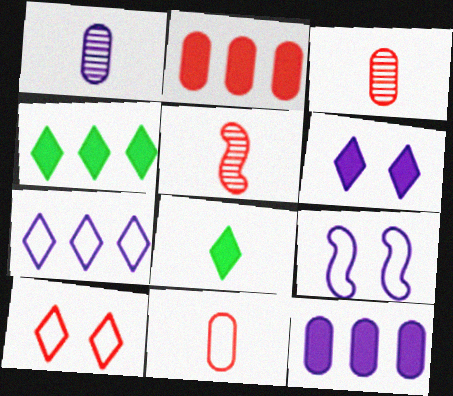[[2, 5, 10], 
[3, 4, 9]]